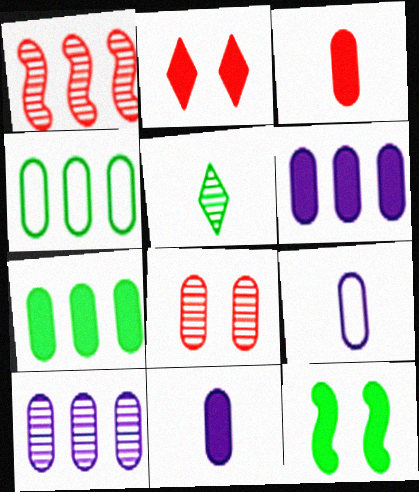[[4, 5, 12], 
[4, 8, 11], 
[7, 8, 9]]